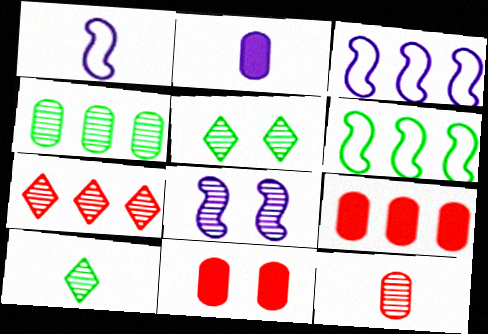[[1, 5, 9], 
[3, 10, 11]]